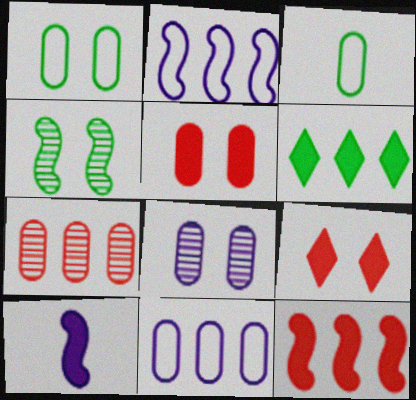[[1, 5, 8], 
[2, 6, 7], 
[3, 4, 6], 
[5, 6, 10]]